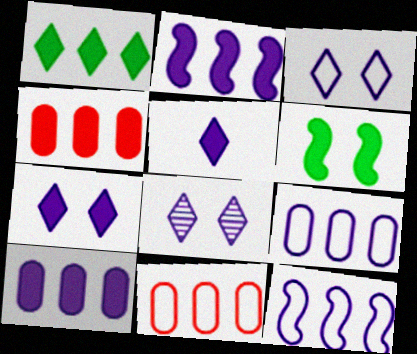[[1, 2, 4], 
[3, 7, 8], 
[4, 5, 6]]